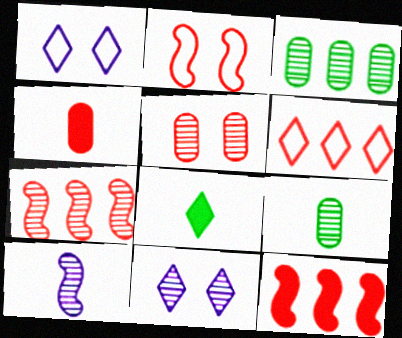[[1, 9, 12], 
[6, 8, 11], 
[7, 9, 11]]